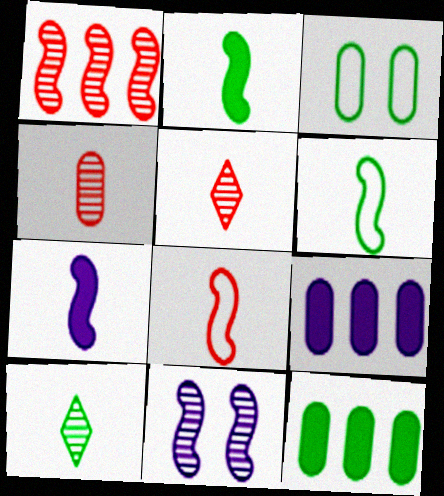[[3, 4, 9]]